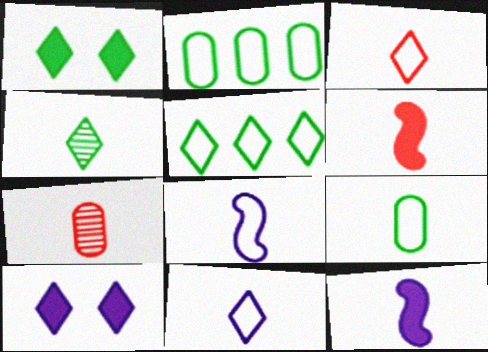[[1, 4, 5], 
[3, 6, 7], 
[3, 8, 9]]